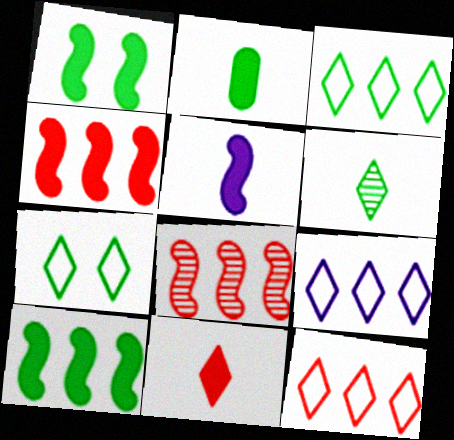[[1, 4, 5], 
[2, 5, 11], 
[3, 9, 12]]